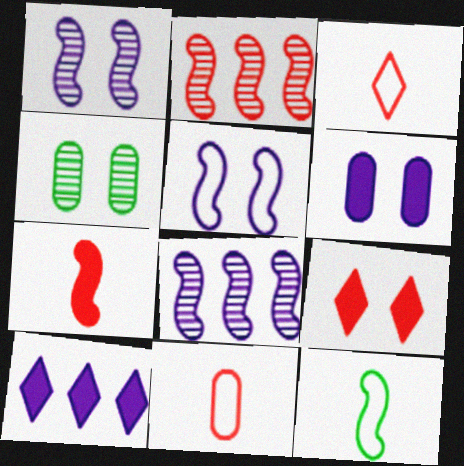[[2, 9, 11], 
[4, 5, 9]]